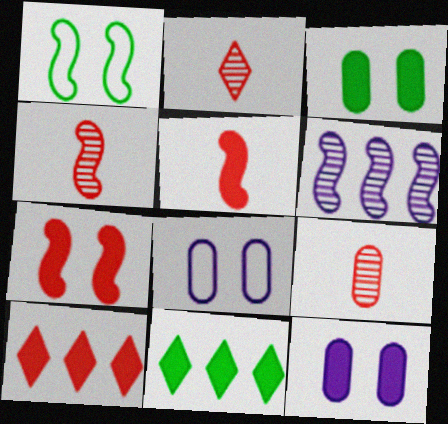[[1, 5, 6], 
[2, 4, 9], 
[4, 8, 11], 
[5, 11, 12]]